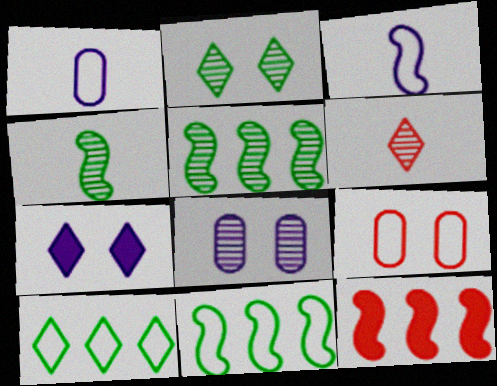[[1, 2, 12], 
[3, 9, 10], 
[5, 6, 8], 
[6, 7, 10], 
[6, 9, 12]]